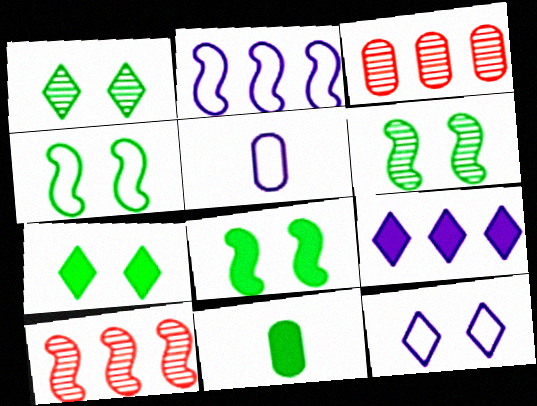[[2, 5, 12], 
[4, 6, 8], 
[5, 7, 10], 
[10, 11, 12]]